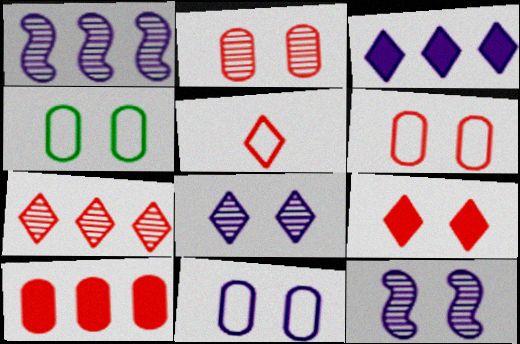[[4, 6, 11], 
[4, 9, 12], 
[5, 7, 9]]